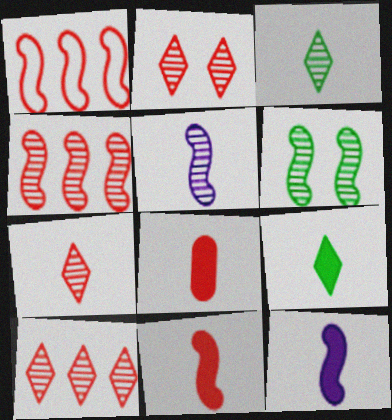[[1, 2, 8], 
[1, 6, 12], 
[2, 7, 10], 
[4, 5, 6], 
[8, 9, 12]]